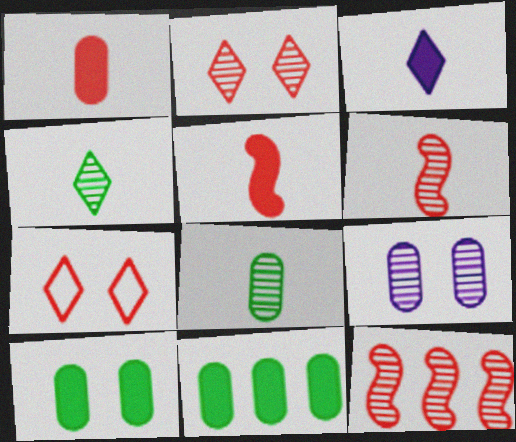[[1, 7, 12], 
[4, 9, 12]]